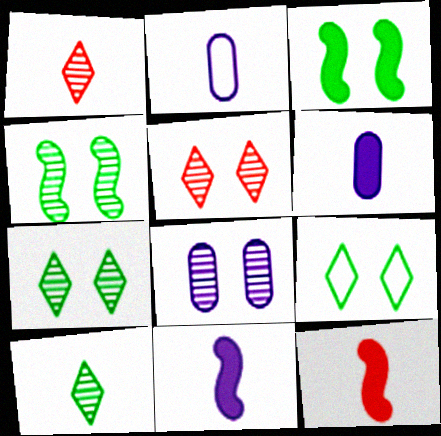[[2, 10, 12], 
[4, 5, 8]]